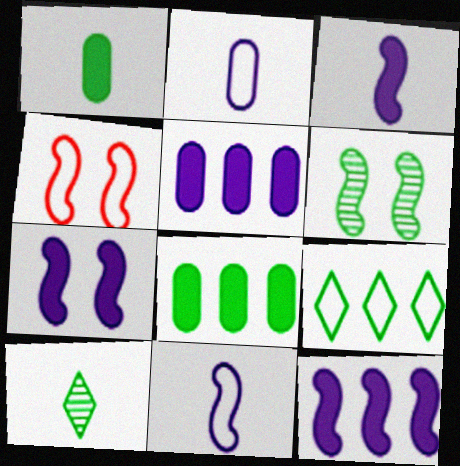[[1, 6, 9], 
[2, 4, 9], 
[3, 7, 12], 
[4, 5, 10], 
[4, 6, 7]]